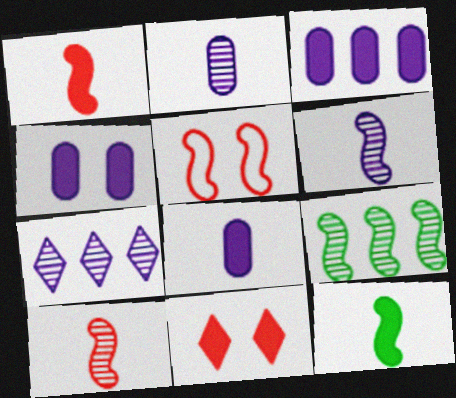[[3, 4, 8], 
[3, 11, 12]]